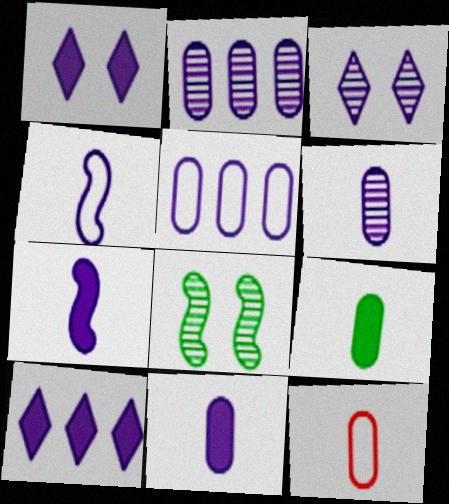[[1, 2, 4], 
[3, 5, 7], 
[6, 9, 12], 
[8, 10, 12]]